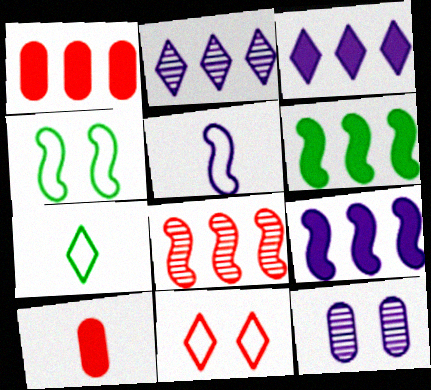[[1, 3, 6], 
[2, 4, 10], 
[3, 5, 12], 
[8, 10, 11]]